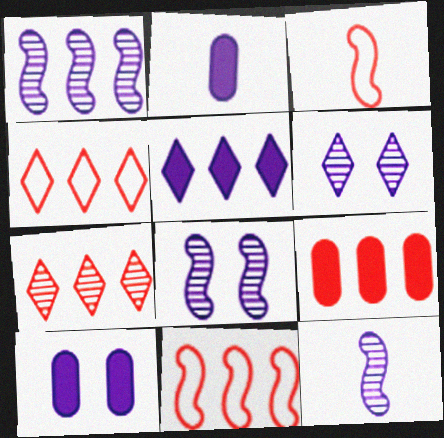[[1, 8, 12], 
[7, 9, 11]]